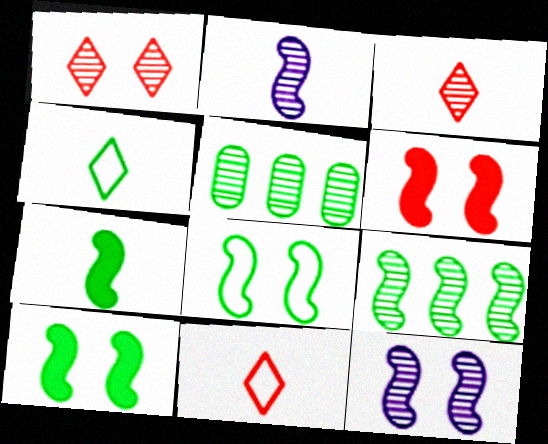[[1, 2, 5], 
[3, 5, 12], 
[4, 5, 10], 
[6, 8, 12], 
[7, 8, 9]]